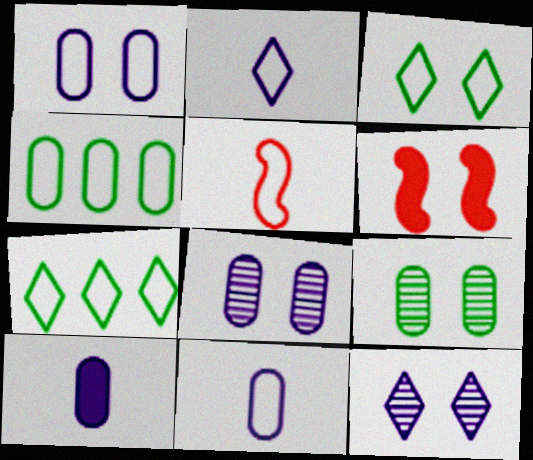[[1, 5, 7], 
[3, 6, 8]]